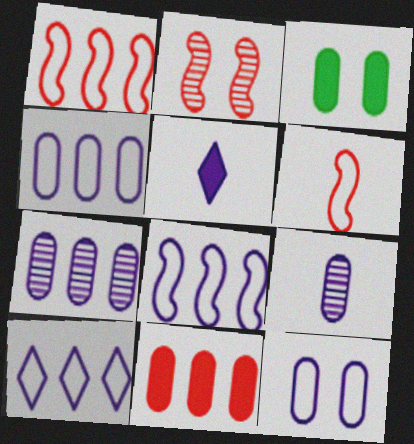[[4, 8, 10]]